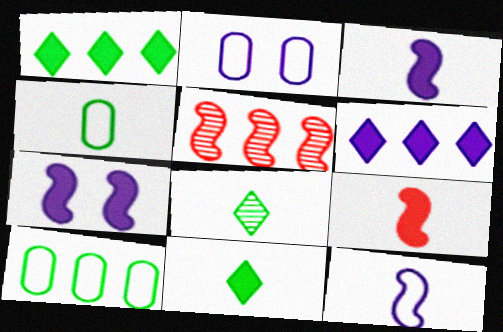[[2, 5, 11], 
[5, 6, 10]]